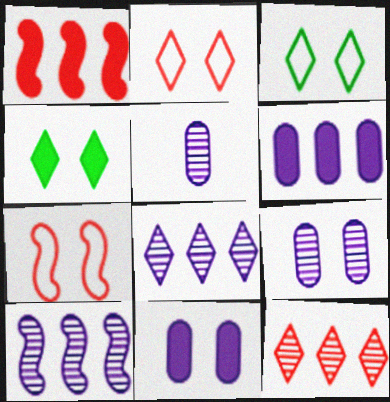[[1, 3, 5], 
[4, 7, 9]]